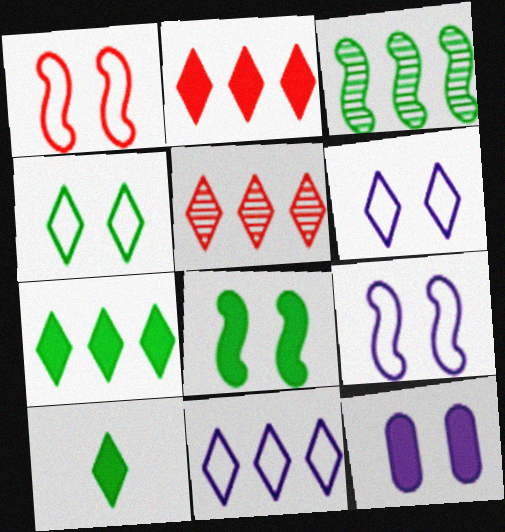[[5, 6, 10], 
[5, 7, 11]]